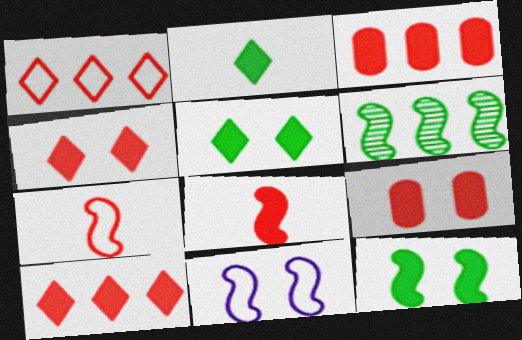[[3, 4, 8], 
[6, 8, 11], 
[8, 9, 10]]